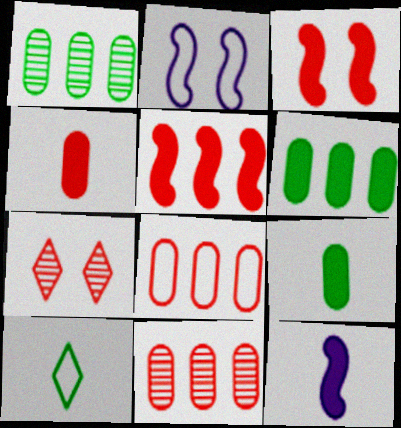[[2, 8, 10]]